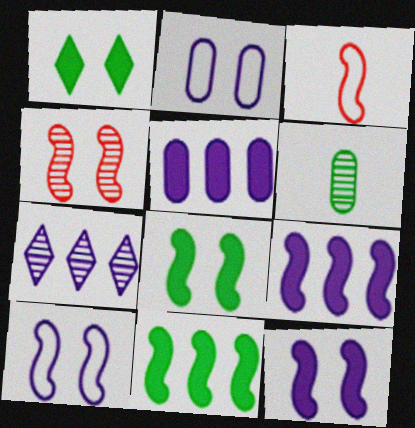[[1, 2, 4], 
[4, 6, 7], 
[4, 8, 10]]